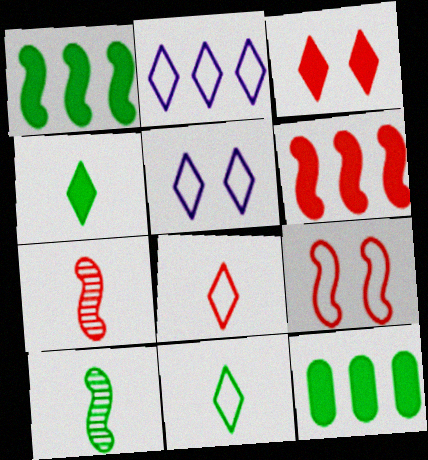[[5, 7, 12], 
[6, 7, 9]]